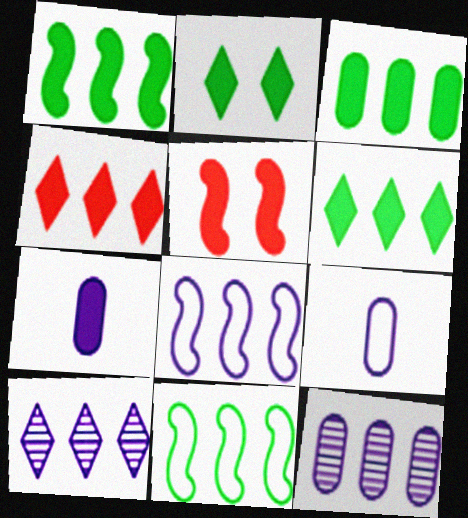[[1, 3, 6], 
[4, 11, 12], 
[5, 6, 7]]